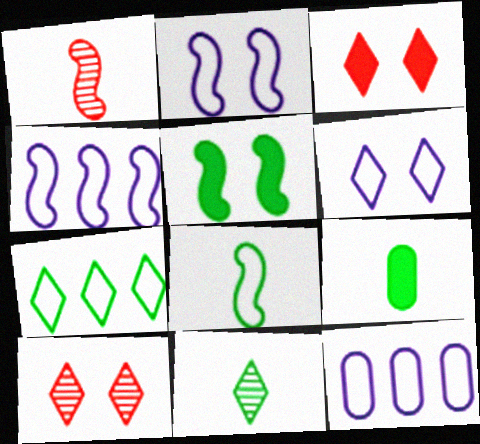[[1, 4, 5], 
[4, 9, 10], 
[8, 9, 11]]